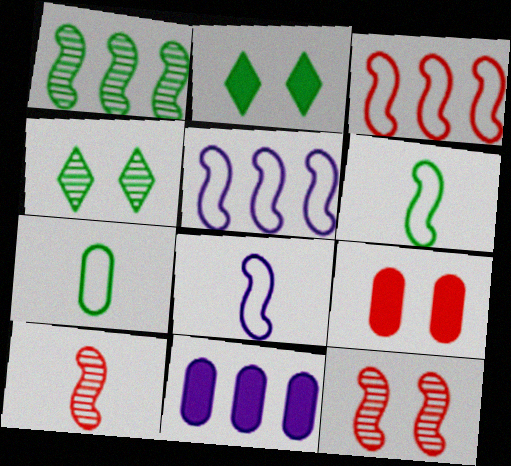[[1, 2, 7]]